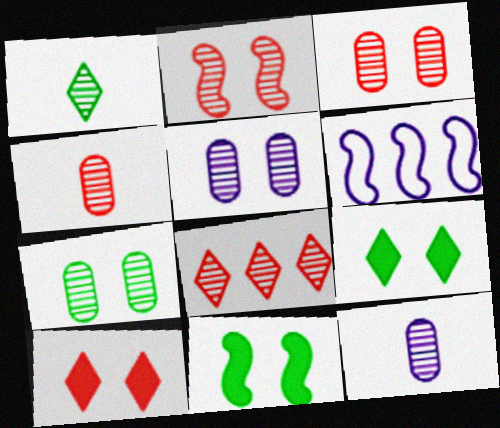[[2, 4, 8], 
[3, 5, 7], 
[4, 6, 9]]